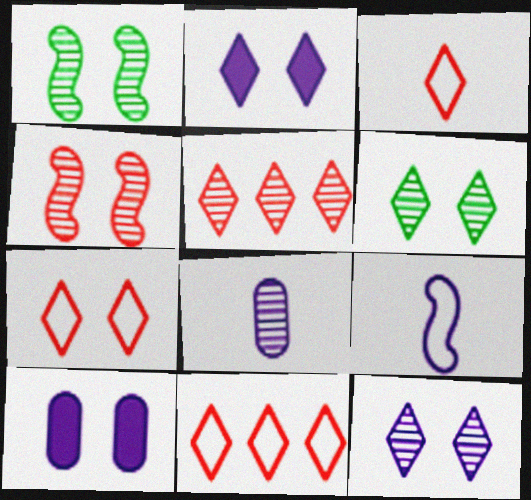[[1, 5, 8], 
[1, 7, 10], 
[2, 6, 7], 
[3, 7, 11]]